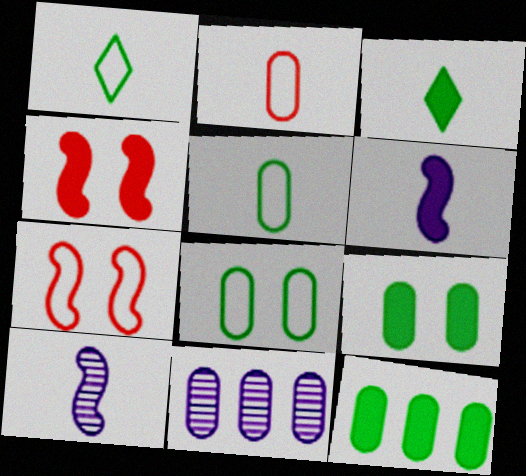[[1, 4, 11], 
[2, 3, 10], 
[2, 9, 11], 
[3, 7, 11]]